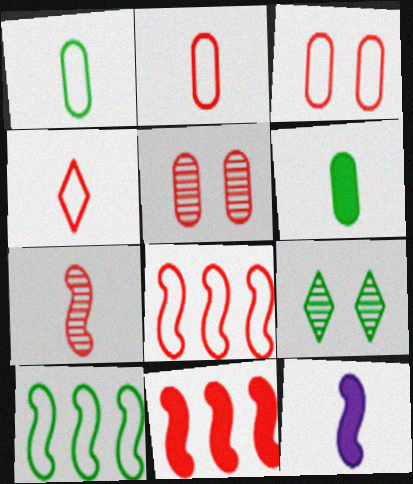[[3, 4, 8], 
[4, 5, 11], 
[6, 9, 10]]